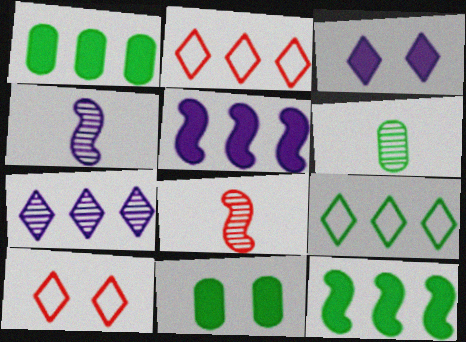[[1, 4, 10], 
[2, 4, 11], 
[5, 6, 10]]